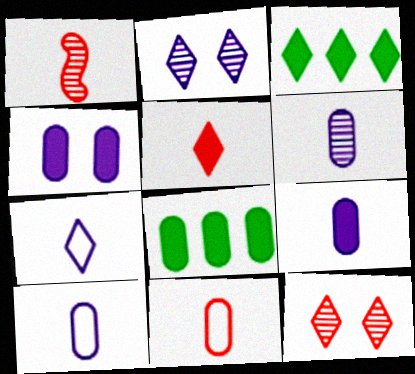[[1, 5, 11], 
[3, 7, 12], 
[6, 9, 10]]